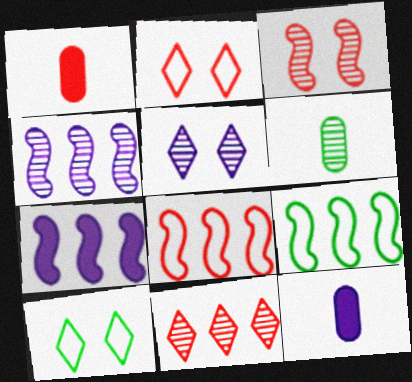[[1, 4, 10], 
[1, 5, 9], 
[2, 6, 7]]